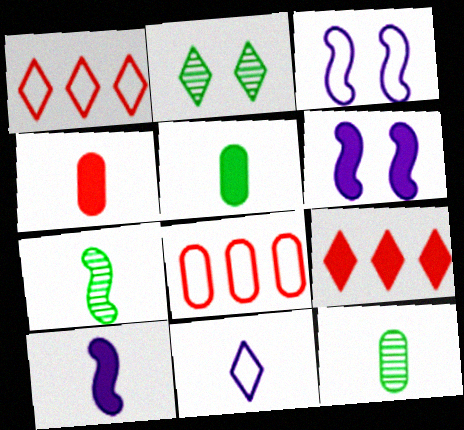[[1, 6, 12], 
[2, 8, 10], 
[2, 9, 11], 
[3, 9, 12], 
[4, 7, 11], 
[5, 6, 9]]